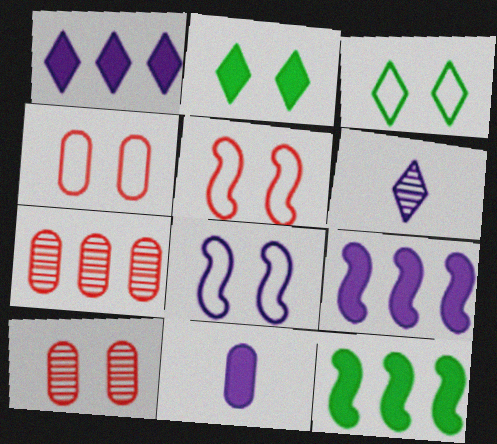[[2, 8, 10], 
[3, 4, 8], 
[4, 6, 12]]